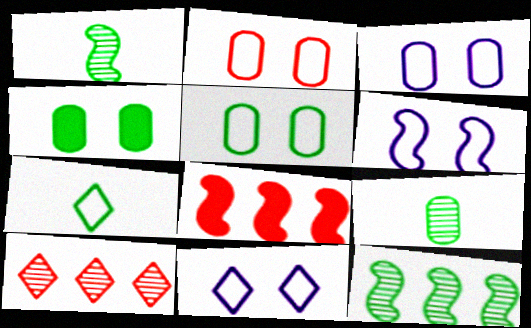[[1, 6, 8], 
[2, 3, 5], 
[3, 6, 11], 
[4, 7, 12], 
[8, 9, 11]]